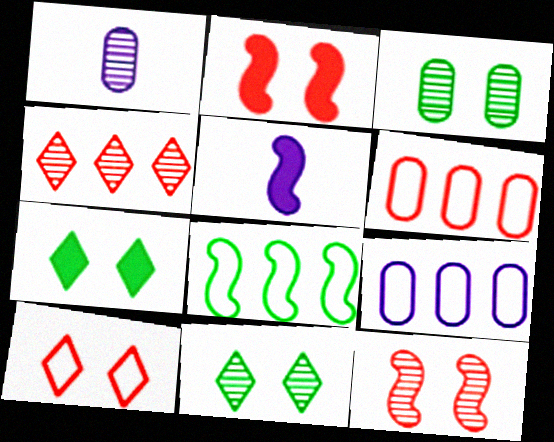[[5, 6, 11], 
[5, 8, 12]]